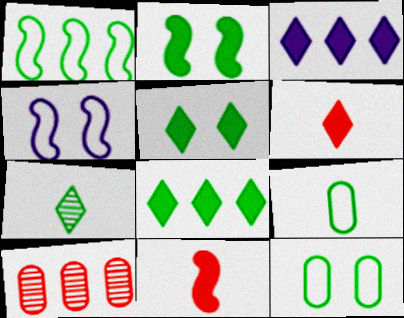[[1, 3, 10], 
[3, 5, 6]]